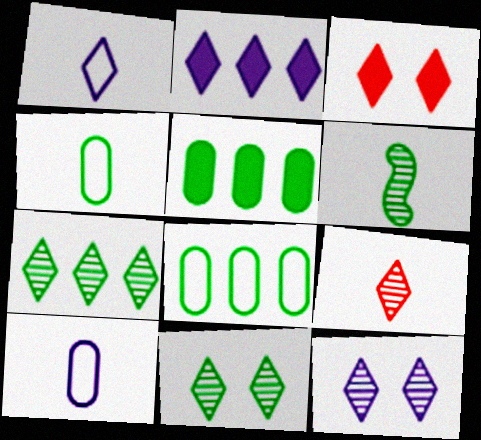[[1, 2, 12], 
[1, 3, 7], 
[7, 9, 12]]